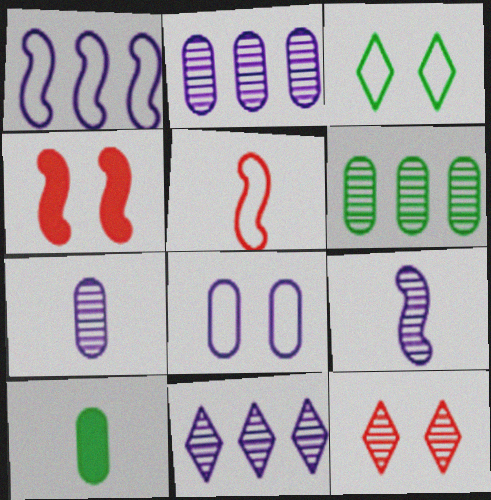[[1, 10, 12], 
[6, 9, 12]]